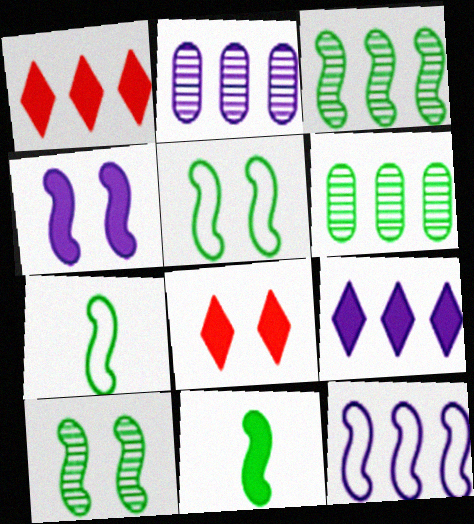[[1, 6, 12], 
[2, 7, 8], 
[2, 9, 12], 
[3, 5, 11]]